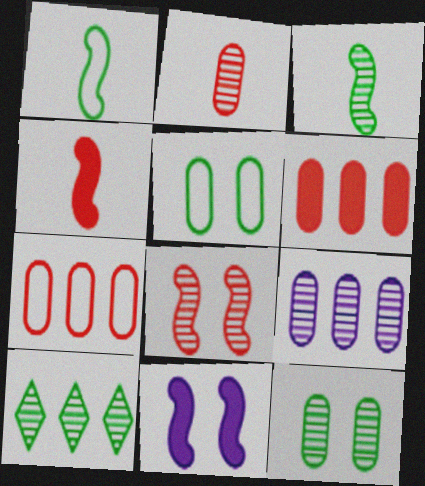[[2, 9, 12], 
[3, 10, 12]]